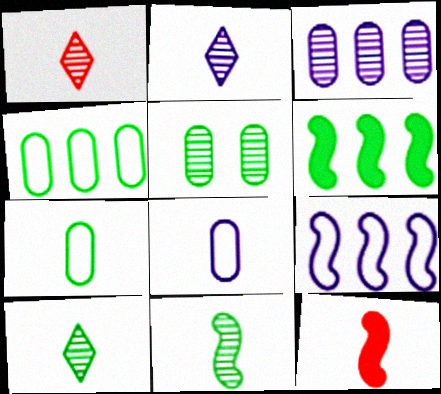[[1, 2, 10], 
[2, 7, 12], 
[8, 10, 12]]